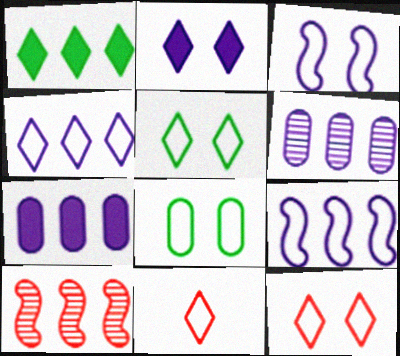[[3, 8, 12], 
[4, 5, 11], 
[8, 9, 11]]